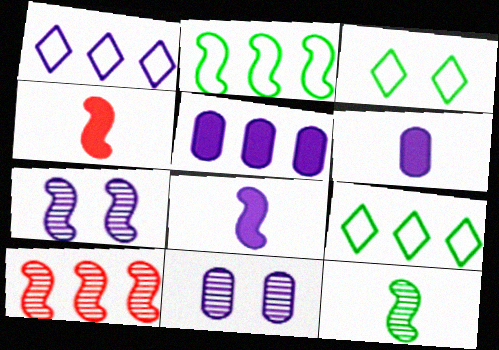[[1, 6, 7], 
[1, 8, 11], 
[2, 4, 7], 
[3, 6, 10], 
[4, 9, 11], 
[5, 9, 10], 
[7, 10, 12]]